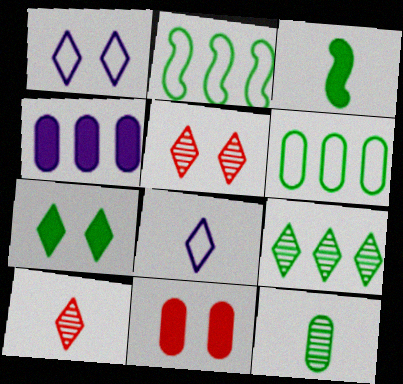[[1, 5, 7], 
[2, 7, 12]]